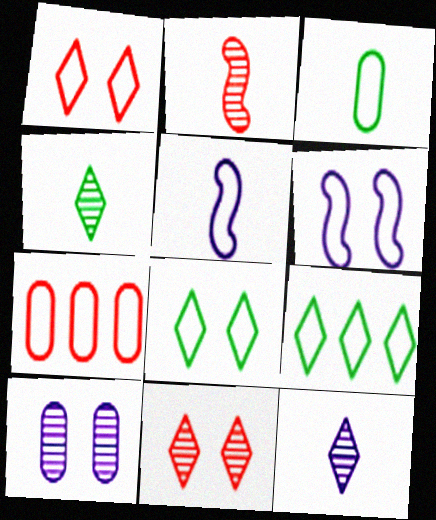[[5, 7, 8]]